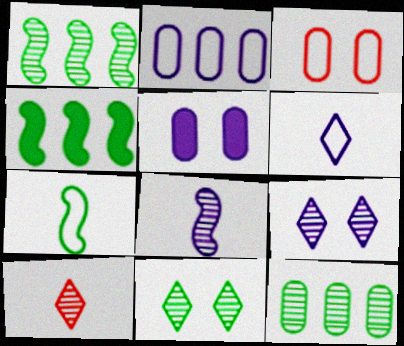[]